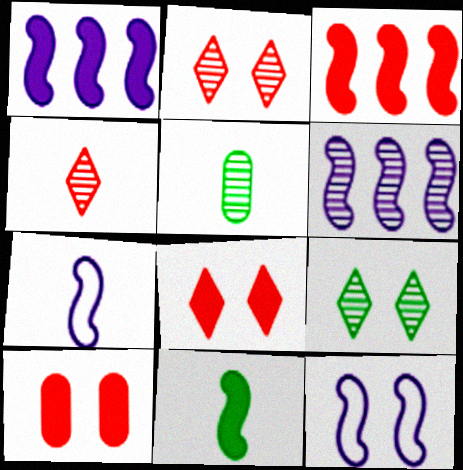[[2, 5, 6], 
[9, 10, 12]]